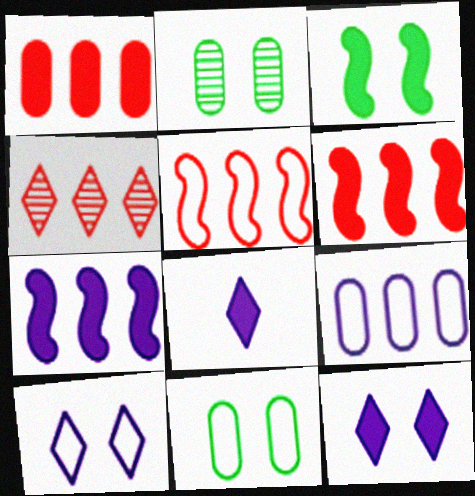[[1, 3, 8], 
[1, 4, 5], 
[2, 5, 8]]